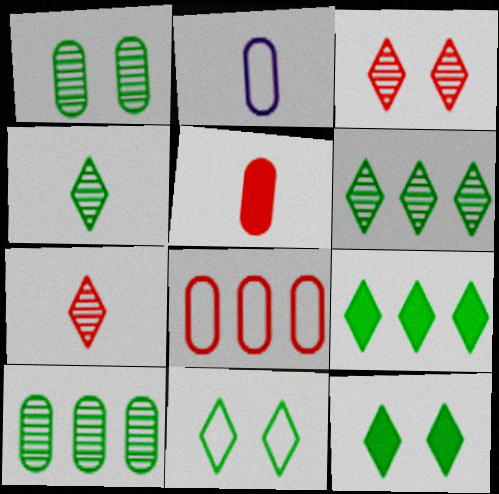[[4, 9, 11]]